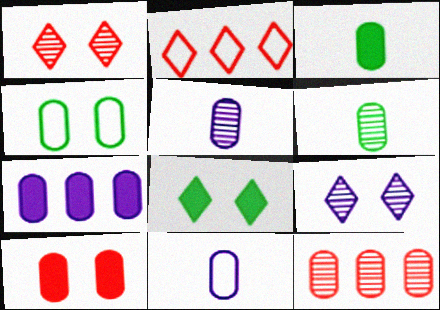[[3, 7, 10]]